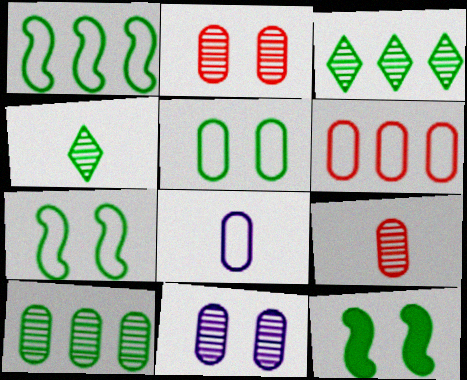[[5, 6, 8], 
[9, 10, 11]]